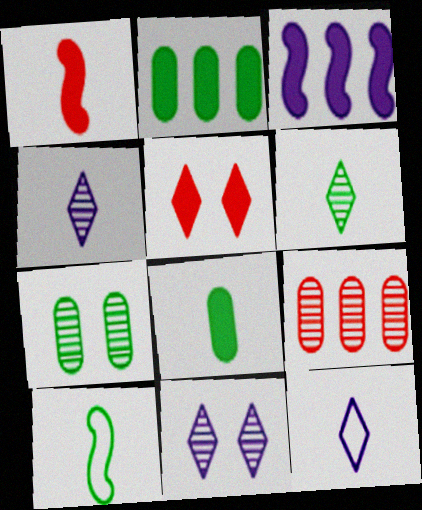[[3, 5, 8], 
[6, 8, 10]]